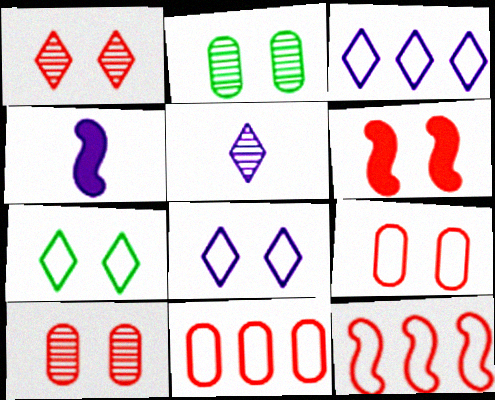[[1, 6, 9], 
[2, 6, 8]]